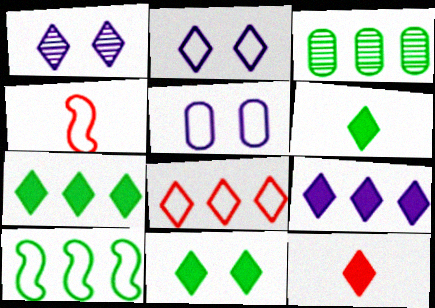[[1, 6, 8], 
[3, 7, 10], 
[6, 7, 11], 
[9, 11, 12]]